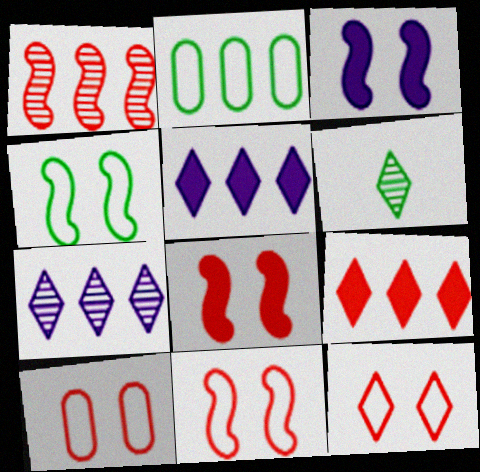[[1, 2, 5], 
[5, 6, 12], 
[10, 11, 12]]